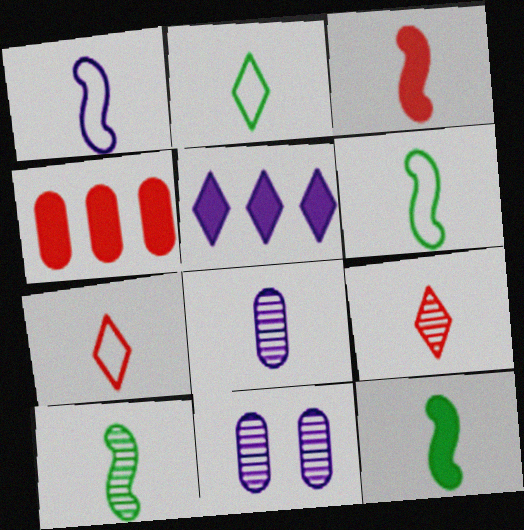[[1, 3, 10], 
[1, 5, 11], 
[2, 3, 8], 
[6, 10, 12], 
[7, 8, 12], 
[8, 9, 10]]